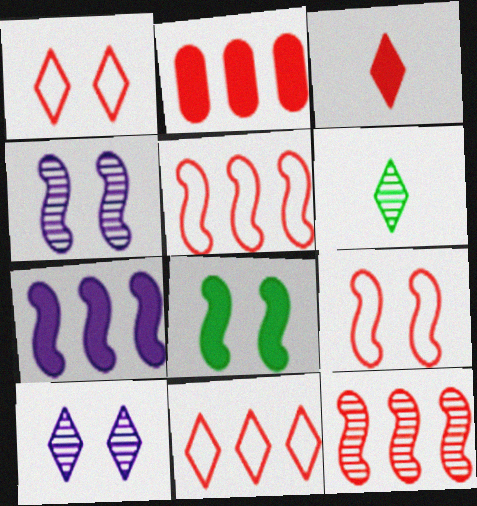[[2, 11, 12], 
[4, 8, 9]]